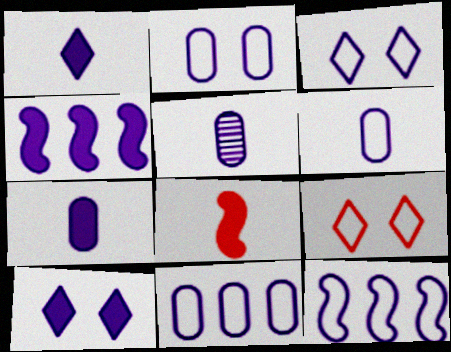[[2, 6, 11], 
[3, 4, 5], 
[3, 6, 12], 
[4, 7, 10], 
[5, 6, 7], 
[5, 10, 12]]